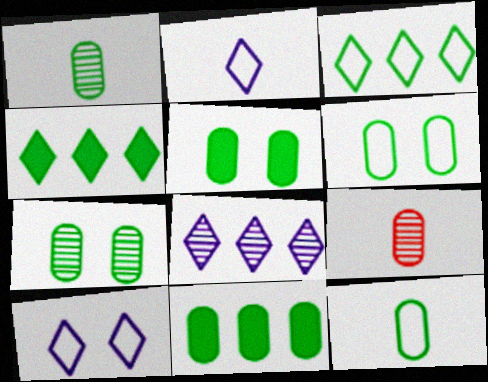[[1, 6, 11], 
[5, 6, 7], 
[7, 11, 12]]